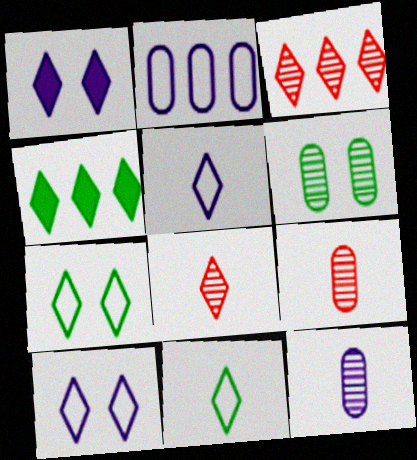[[1, 3, 11], 
[4, 8, 10]]